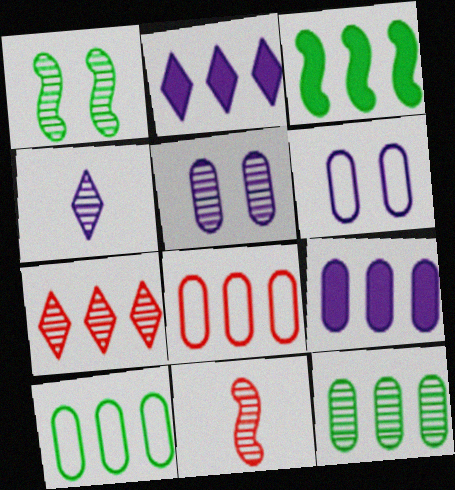[[8, 9, 12]]